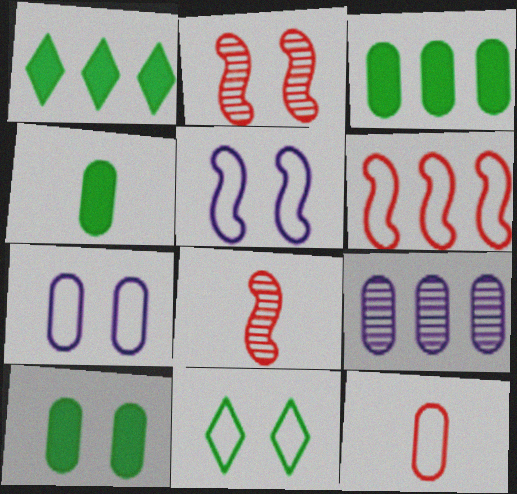[[1, 6, 9], 
[1, 7, 8], 
[3, 4, 10], 
[9, 10, 12]]